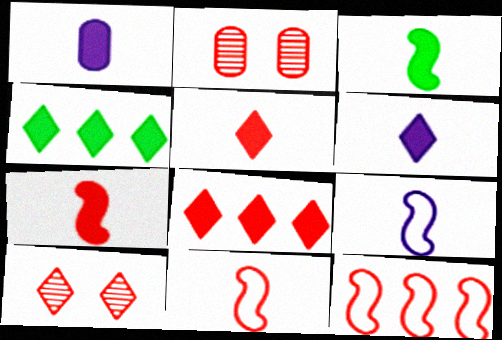[[1, 3, 5], 
[2, 4, 9], 
[2, 5, 12], 
[2, 8, 11]]